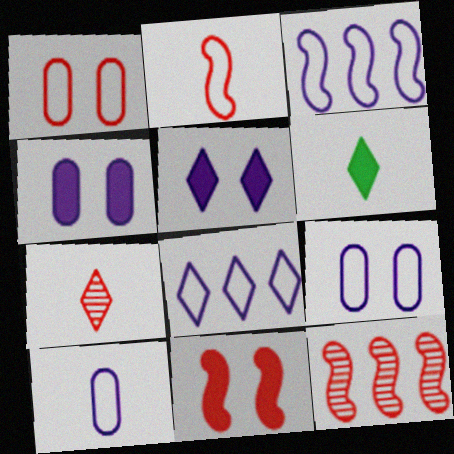[[2, 11, 12], 
[6, 9, 12]]